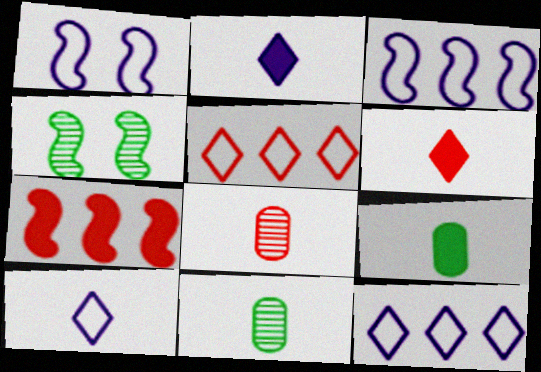[]